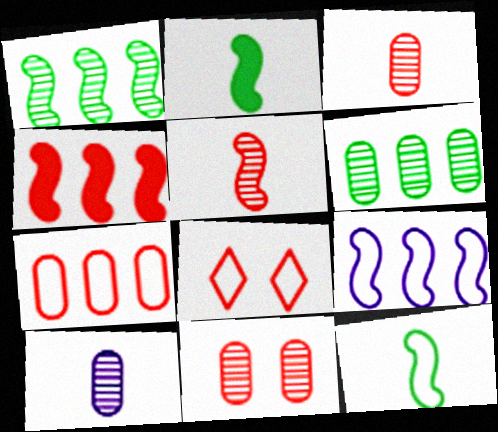[[1, 4, 9], 
[3, 4, 8], 
[6, 10, 11]]